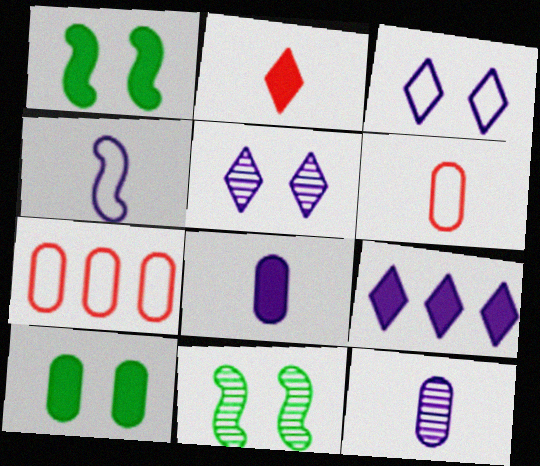[[6, 9, 11], 
[7, 10, 12]]